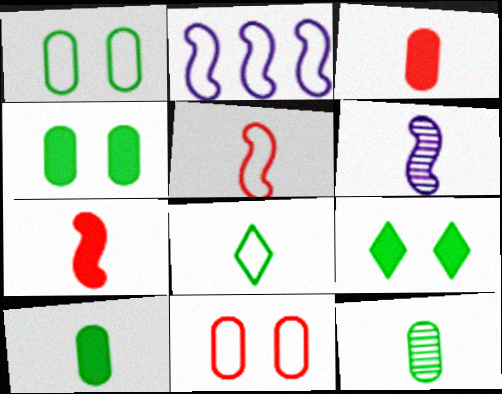[[2, 8, 11], 
[3, 6, 8]]